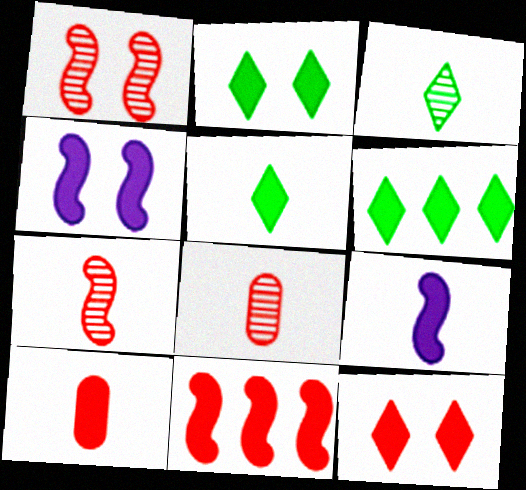[[2, 5, 6], 
[4, 6, 10], 
[5, 9, 10], 
[10, 11, 12]]